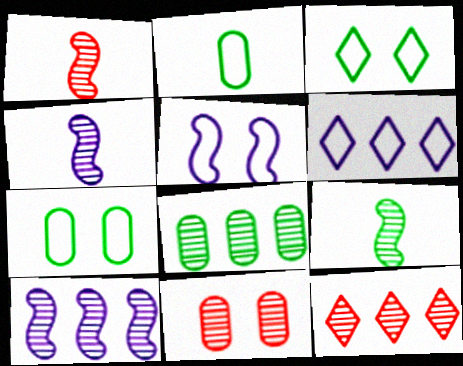[[1, 4, 9], 
[1, 11, 12], 
[8, 10, 12]]